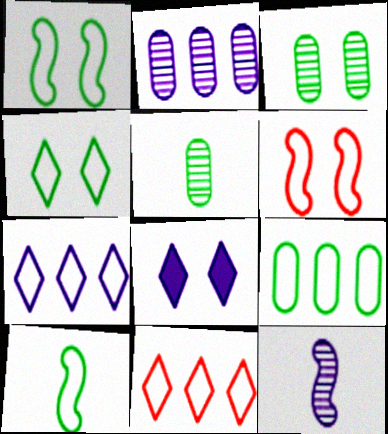[[3, 6, 8], 
[4, 9, 10]]